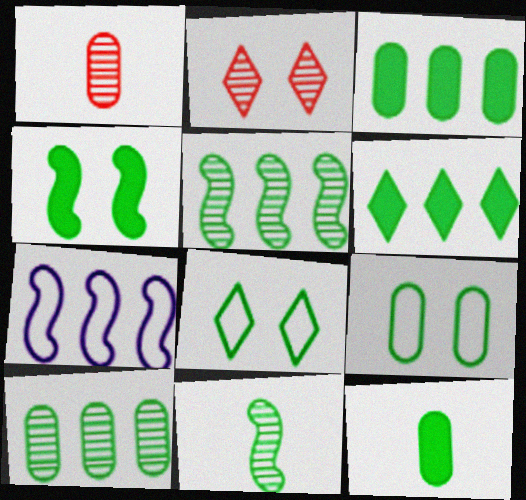[[2, 7, 12], 
[3, 8, 11], 
[4, 6, 12], 
[5, 8, 12], 
[6, 9, 11], 
[9, 10, 12]]